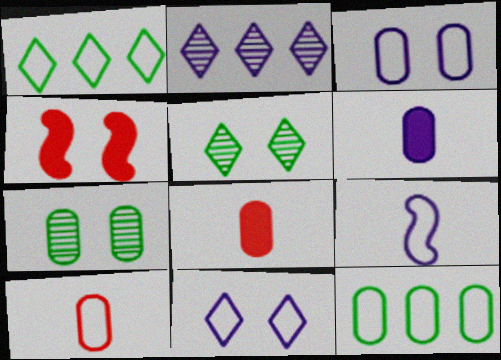[[3, 4, 5], 
[3, 10, 12], 
[4, 7, 11]]